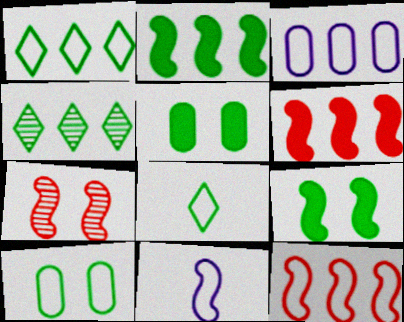[[1, 3, 12], 
[2, 7, 11], 
[3, 4, 6]]